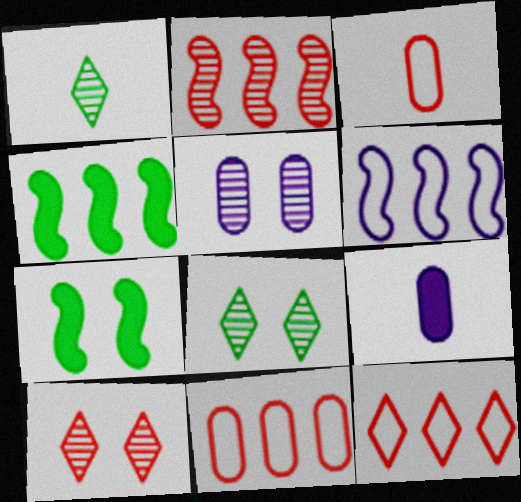[[1, 2, 5], 
[2, 4, 6]]